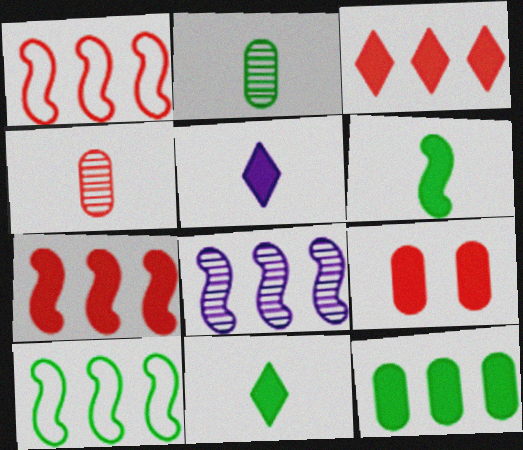[[7, 8, 10]]